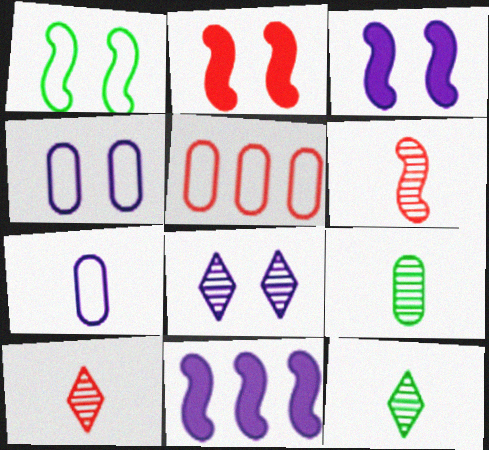[[1, 6, 11], 
[2, 5, 10], 
[3, 4, 8], 
[3, 5, 12], 
[7, 8, 11]]